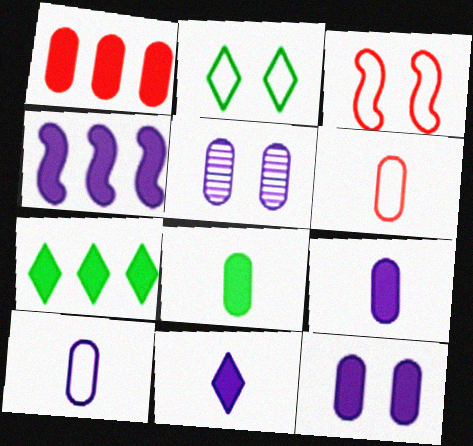[[1, 4, 7], 
[1, 8, 12], 
[4, 11, 12]]